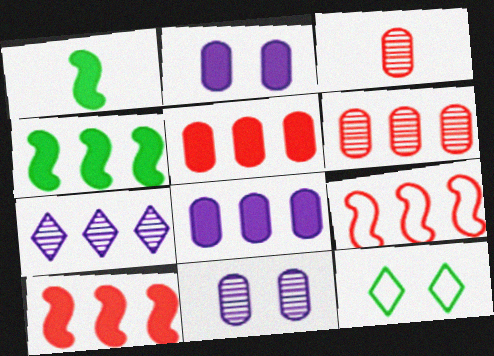[]